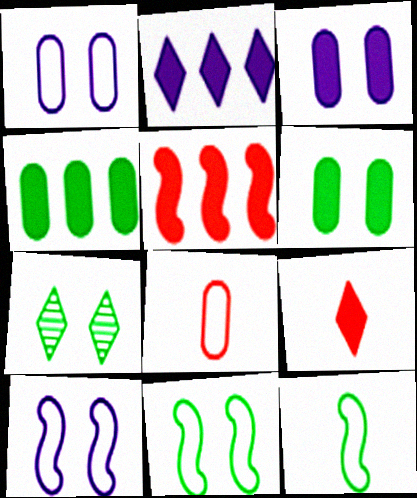[[2, 4, 5], 
[4, 7, 12], 
[6, 7, 11]]